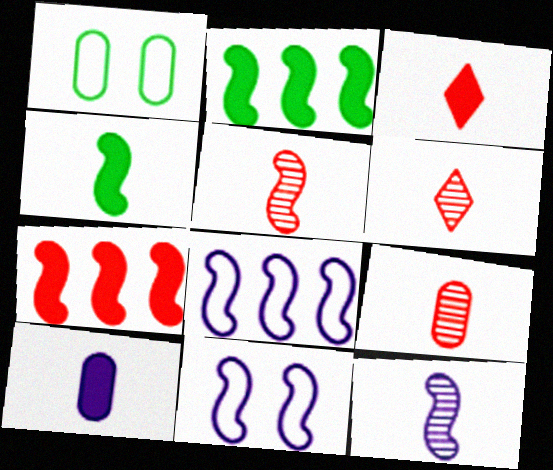[[2, 5, 11], 
[3, 4, 10], 
[5, 6, 9]]